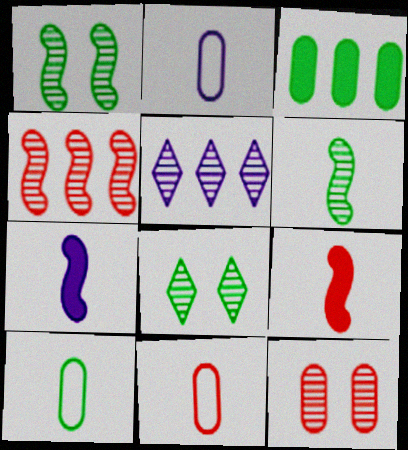[[2, 3, 12], 
[2, 10, 11], 
[5, 6, 12]]